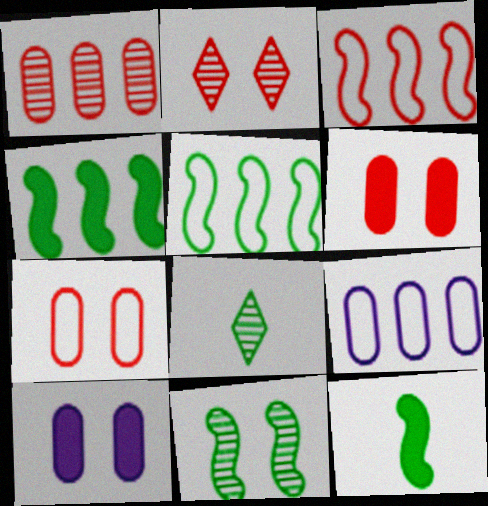[[2, 9, 12], 
[3, 8, 10], 
[5, 11, 12]]